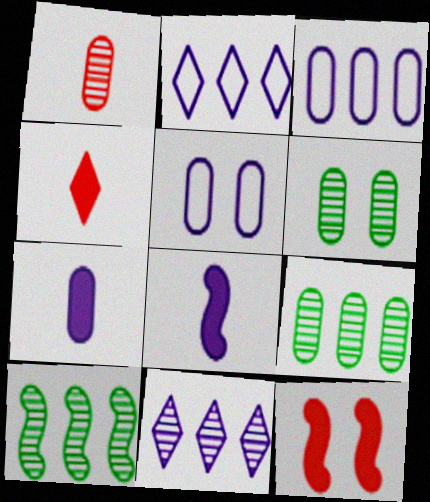[[4, 5, 10], 
[5, 8, 11]]